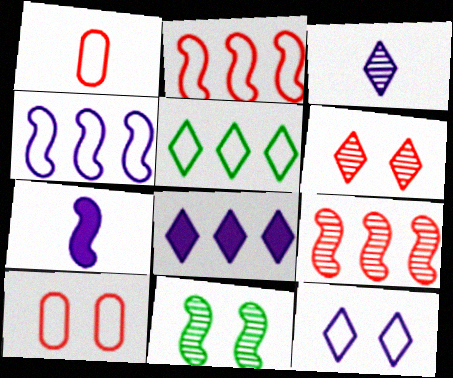[[1, 8, 11], 
[2, 7, 11], 
[3, 8, 12]]